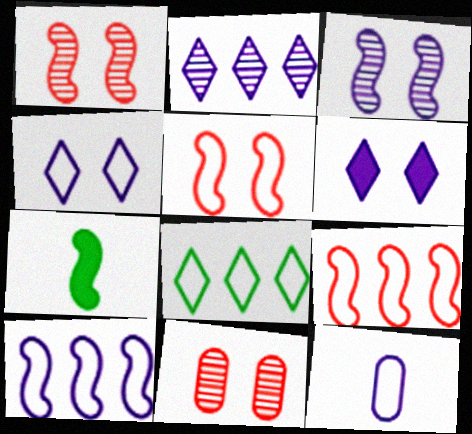[[1, 7, 10], 
[3, 7, 9], 
[4, 10, 12], 
[5, 8, 12]]